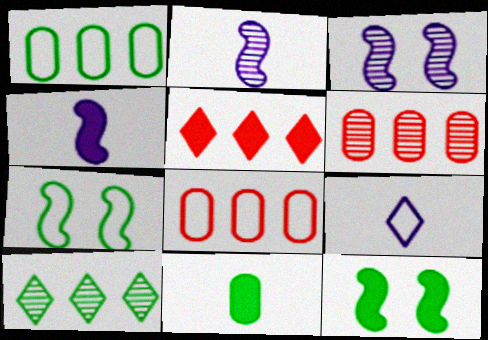[[6, 9, 12], 
[7, 8, 9], 
[7, 10, 11]]